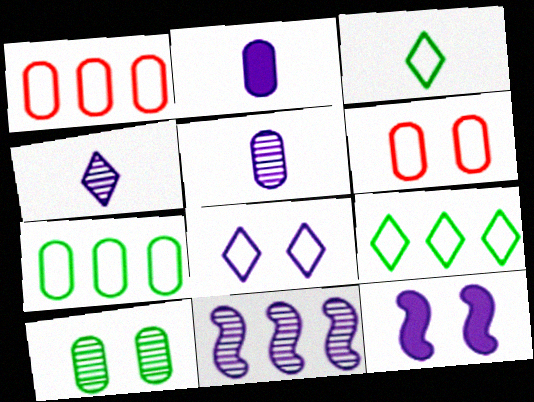[[1, 2, 10], 
[2, 8, 11]]